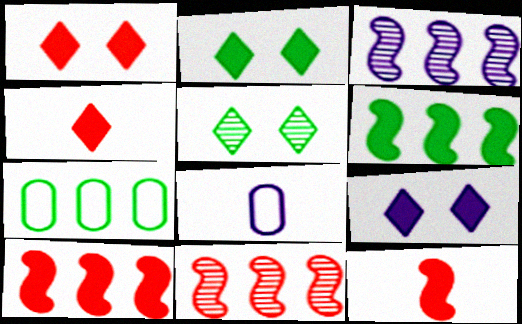[[1, 2, 9], 
[2, 8, 11], 
[3, 8, 9], 
[5, 8, 10]]